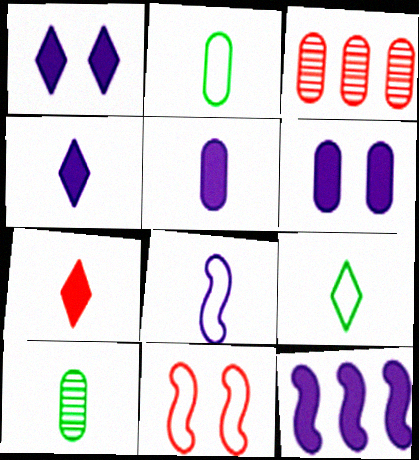[[1, 5, 12], 
[2, 3, 6], 
[3, 7, 11], 
[4, 6, 12], 
[7, 8, 10]]